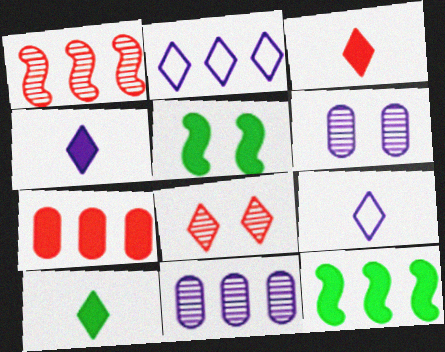[[2, 8, 10], 
[3, 4, 10], 
[4, 5, 7]]